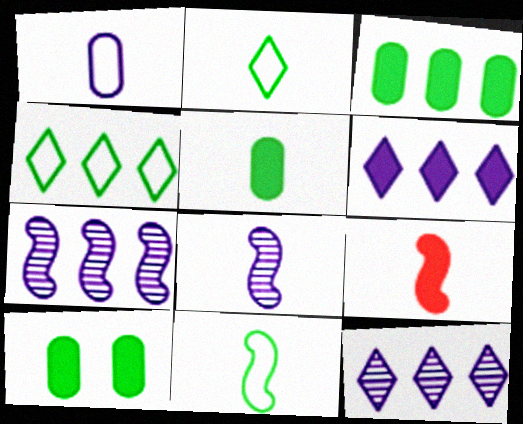[[3, 5, 10], 
[6, 9, 10], 
[8, 9, 11]]